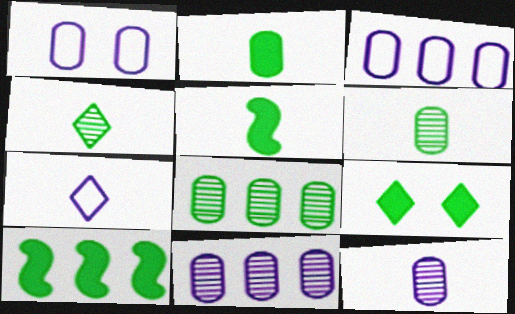[[2, 9, 10]]